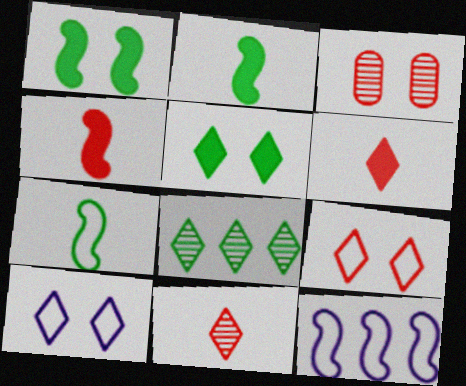[[1, 3, 10], 
[6, 8, 10]]